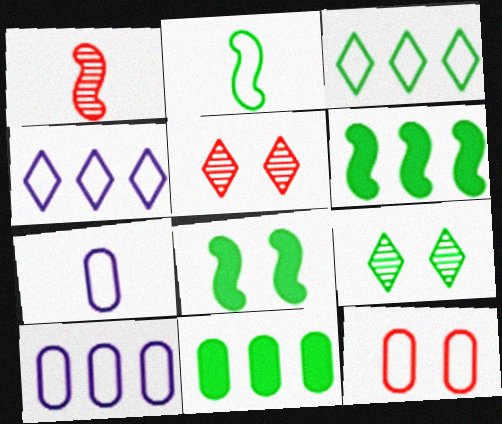[[2, 4, 12], 
[2, 9, 11], 
[5, 6, 7]]